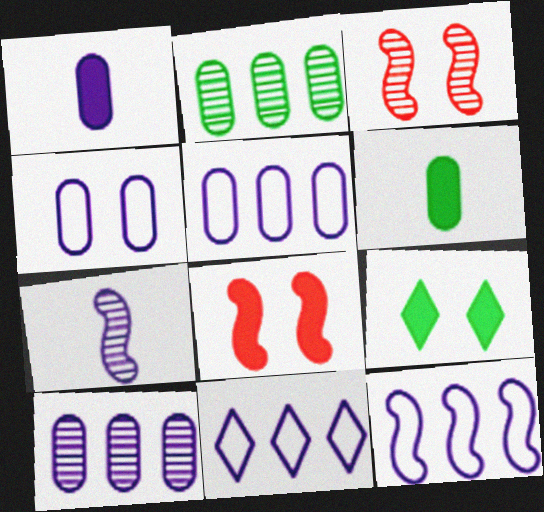[[1, 4, 10], 
[3, 4, 9], 
[3, 6, 11], 
[5, 11, 12]]